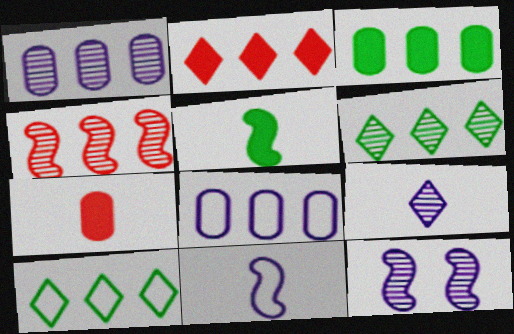[[1, 4, 6], 
[1, 9, 12], 
[7, 10, 12]]